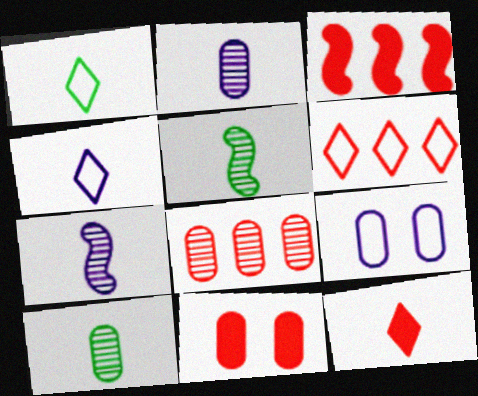[[3, 6, 8], 
[3, 11, 12]]